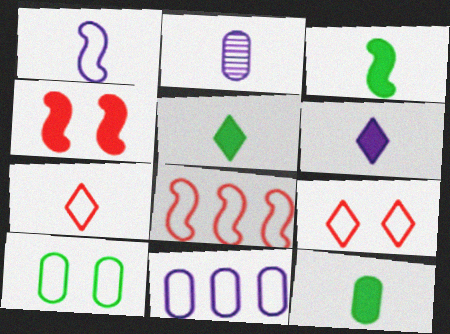[[1, 2, 6], 
[2, 3, 7], 
[3, 5, 12]]